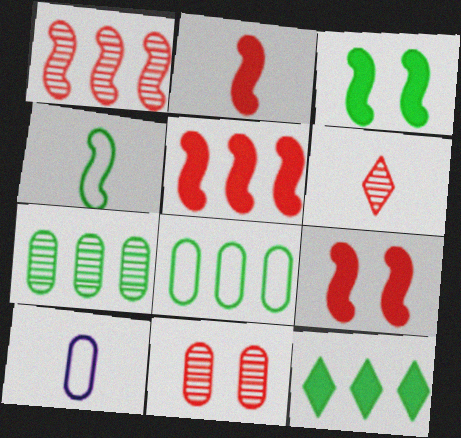[[1, 6, 11], 
[2, 5, 9]]